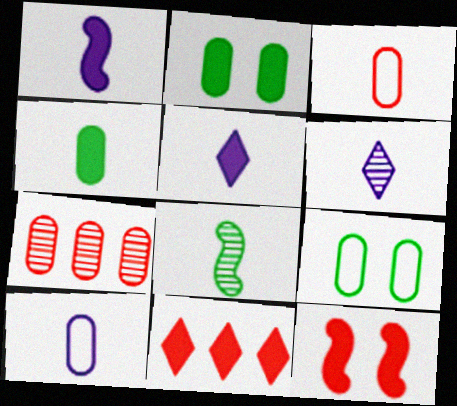[[1, 2, 11], 
[1, 6, 10], 
[2, 7, 10], 
[3, 5, 8]]